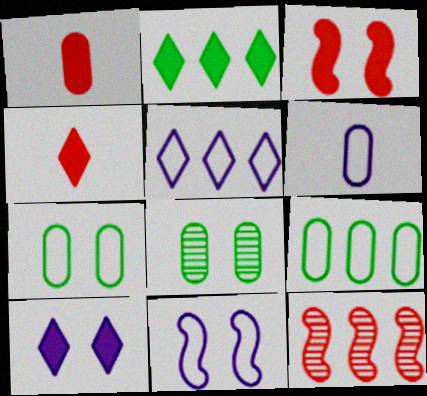[[2, 4, 10], 
[5, 6, 11]]